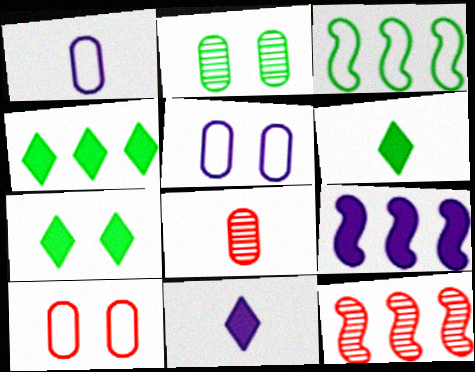[[1, 7, 12], 
[2, 3, 6], 
[3, 9, 12], 
[4, 6, 7], 
[5, 6, 12]]